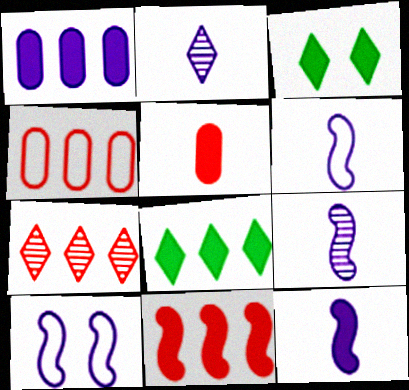[[1, 2, 10], 
[1, 8, 11], 
[3, 4, 9], 
[4, 7, 11], 
[6, 9, 12]]